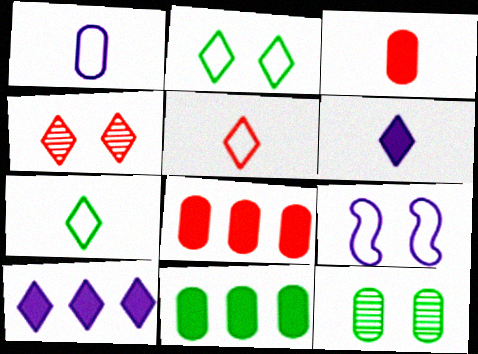[[1, 8, 12], 
[4, 7, 10]]